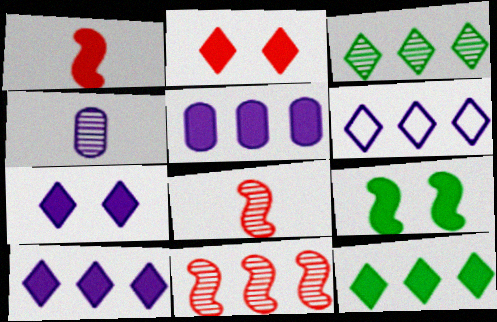[]